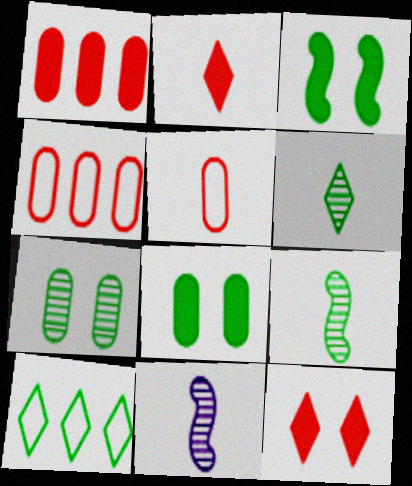[[8, 9, 10]]